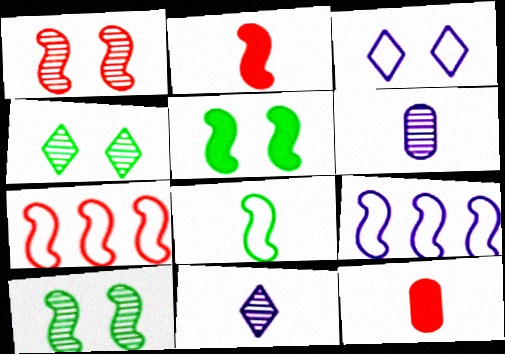[[1, 2, 7], 
[2, 9, 10], 
[4, 9, 12], 
[8, 11, 12]]